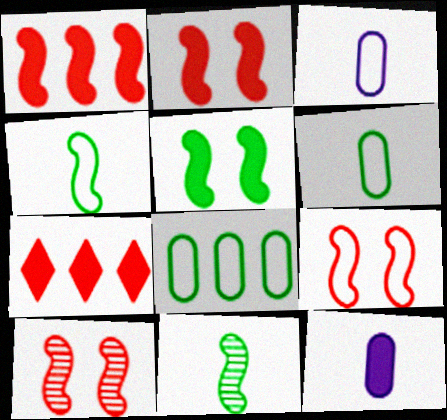[[2, 9, 10], 
[5, 7, 12]]